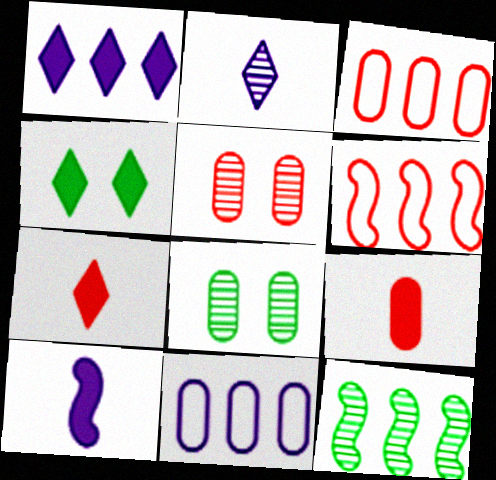[[1, 3, 12], 
[1, 4, 7], 
[2, 5, 12], 
[3, 5, 9], 
[5, 6, 7], 
[8, 9, 11]]